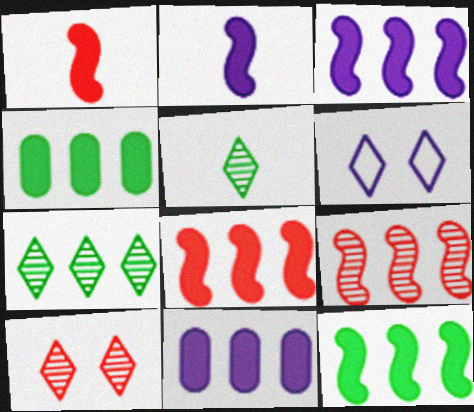[[3, 8, 12]]